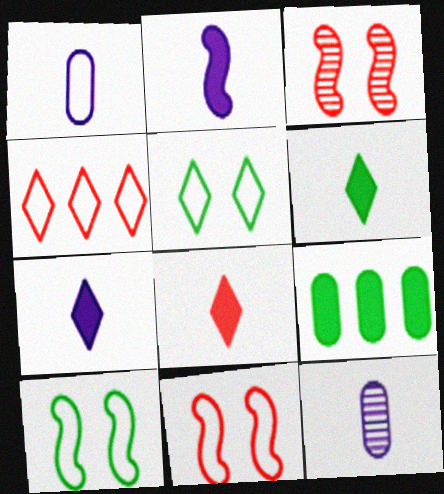[[1, 4, 10], 
[6, 7, 8]]